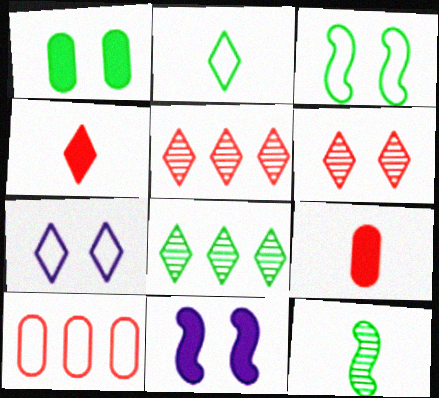[[4, 7, 8]]